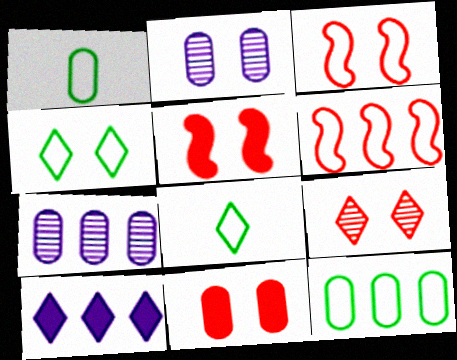[[1, 7, 11], 
[2, 4, 5], 
[3, 9, 11], 
[5, 7, 8], 
[8, 9, 10]]